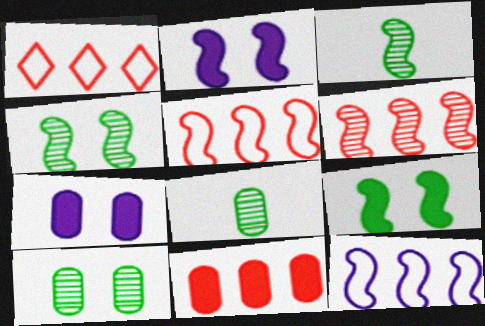[[1, 2, 8], 
[1, 3, 7], 
[1, 6, 11], 
[2, 3, 5]]